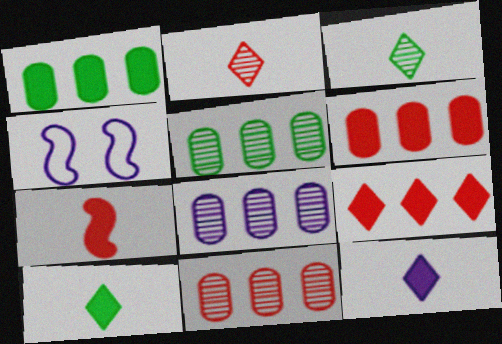[[1, 2, 4], 
[3, 4, 6], 
[4, 8, 12], 
[4, 10, 11], 
[5, 8, 11]]